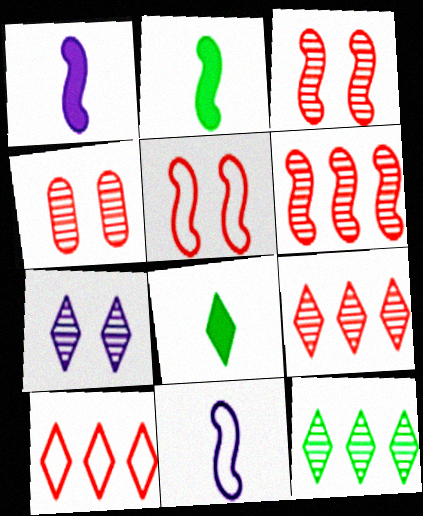[[7, 8, 10]]